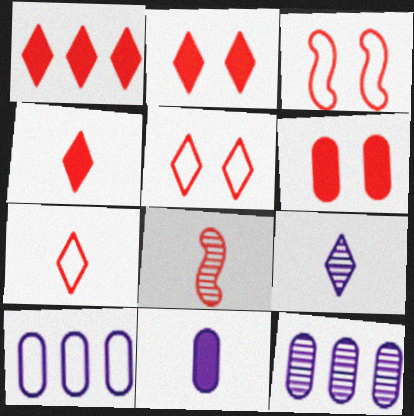[[1, 2, 4]]